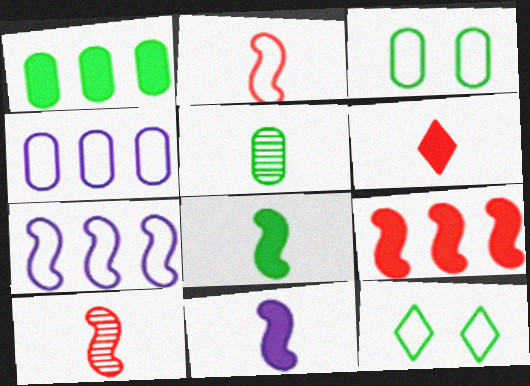[[1, 3, 5], 
[2, 4, 12]]